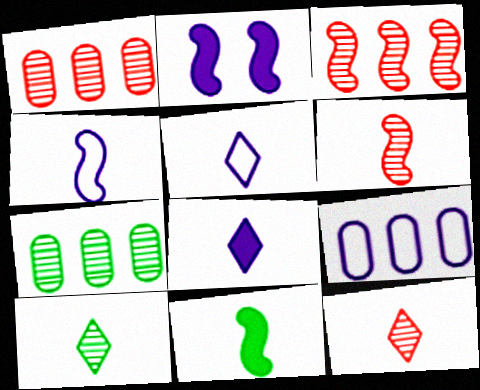[[4, 6, 11]]